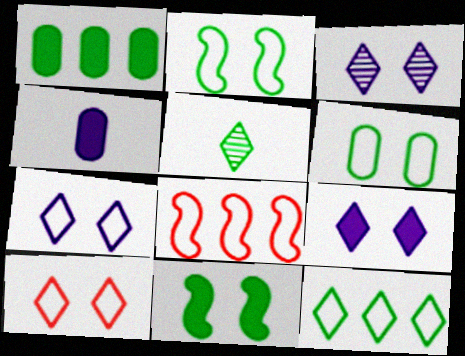[[1, 2, 5], 
[3, 7, 9]]